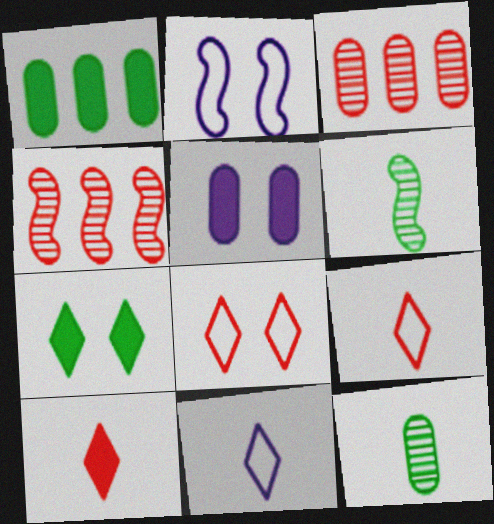[]